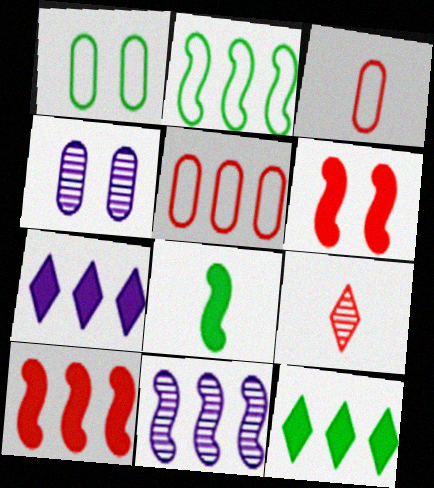[[2, 10, 11], 
[5, 6, 9], 
[5, 11, 12]]